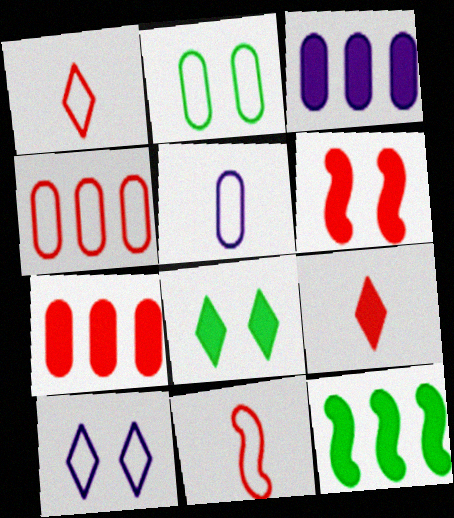[[2, 4, 5], 
[6, 7, 9]]